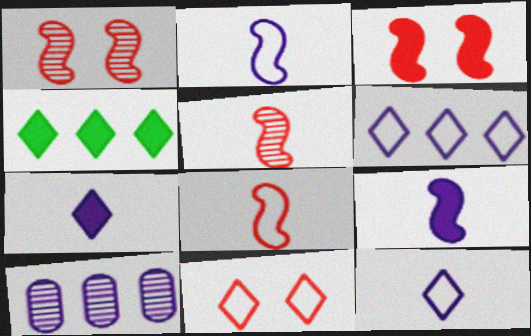[]